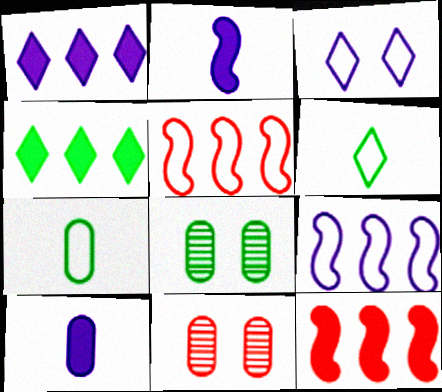[[3, 5, 7]]